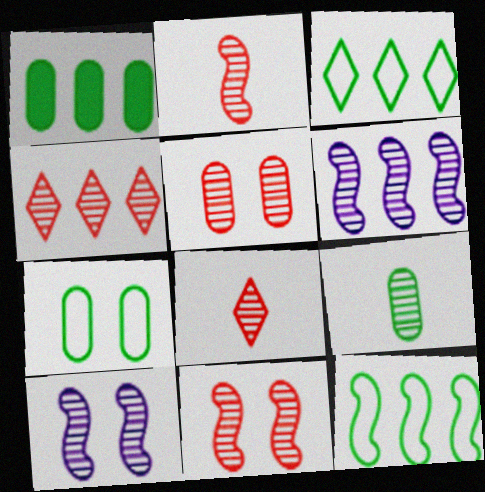[[1, 7, 9], 
[2, 4, 5], 
[4, 9, 10]]